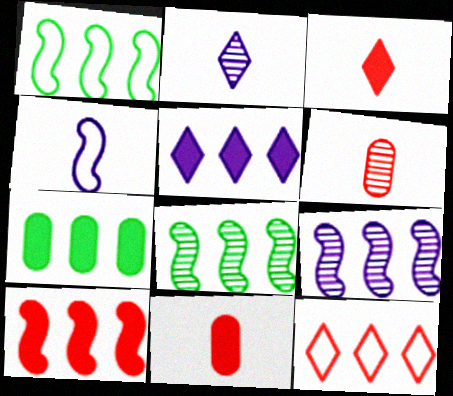[[1, 9, 10], 
[5, 7, 10], 
[7, 9, 12]]